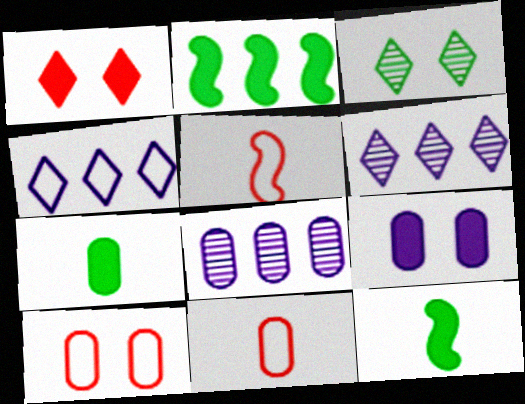[[6, 10, 12], 
[7, 8, 10]]